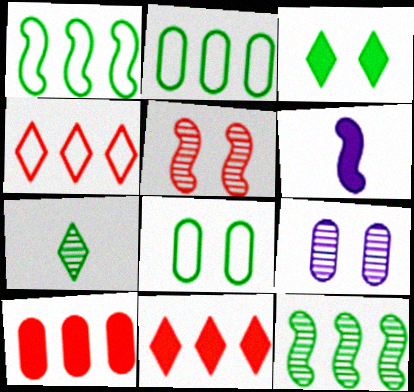[[1, 5, 6], 
[3, 6, 10]]